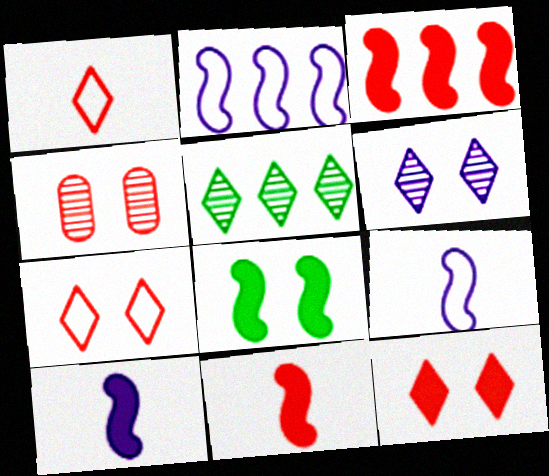[[1, 3, 4], 
[3, 8, 10]]